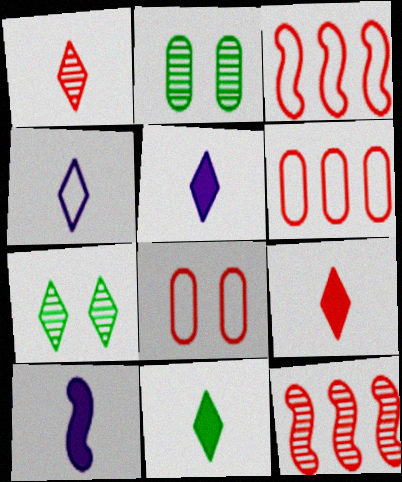[[1, 4, 11], 
[2, 3, 5], 
[5, 9, 11], 
[6, 7, 10], 
[8, 9, 12]]